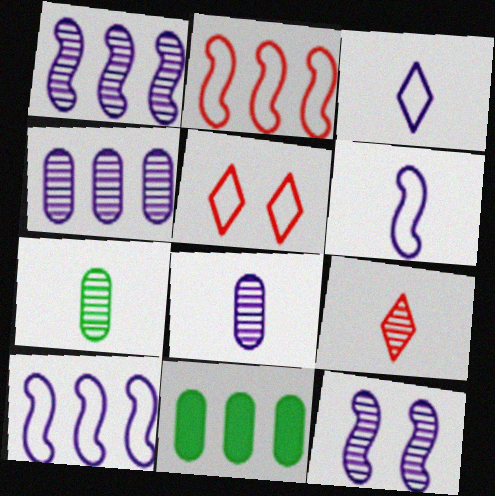[]